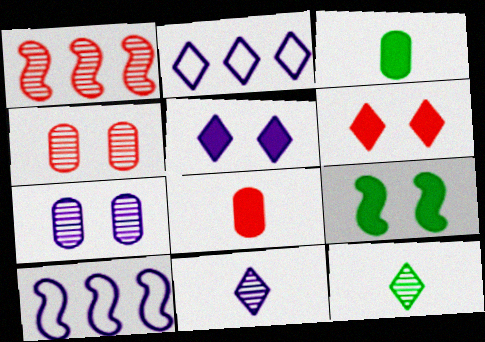[[1, 7, 12], 
[2, 5, 11], 
[2, 6, 12]]